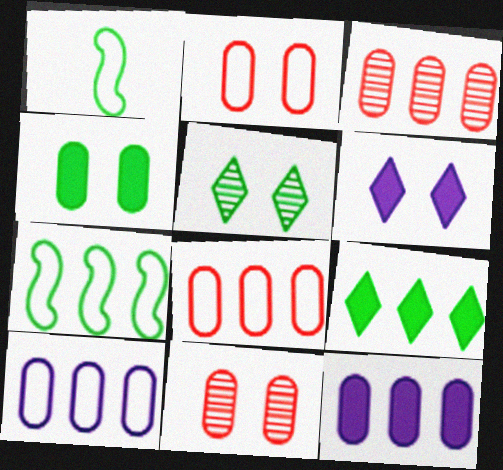[[1, 3, 6]]